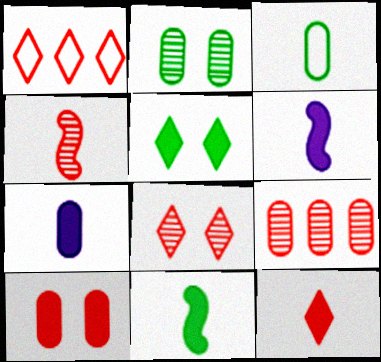[[1, 2, 6], 
[1, 4, 10], 
[1, 8, 12], 
[4, 8, 9], 
[7, 11, 12]]